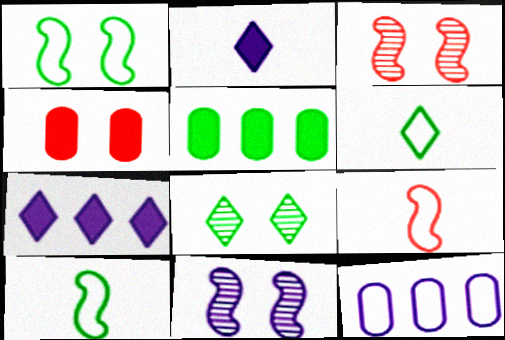[[2, 11, 12], 
[5, 8, 10]]